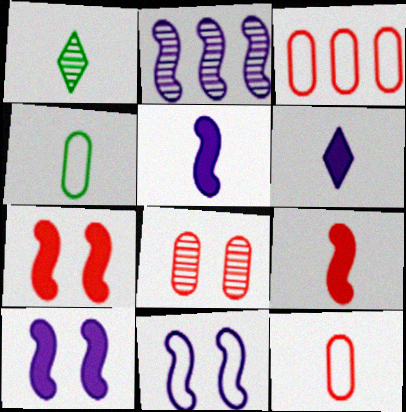[[1, 2, 8], 
[1, 3, 10], 
[1, 5, 12], 
[2, 5, 11]]